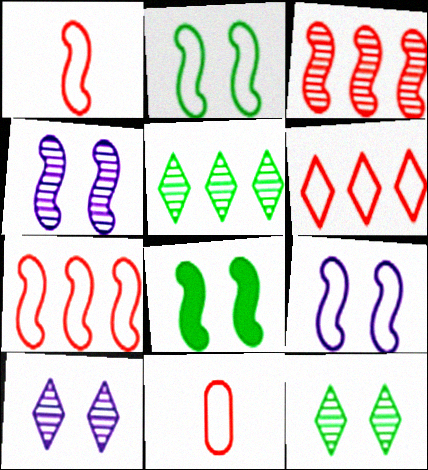[]